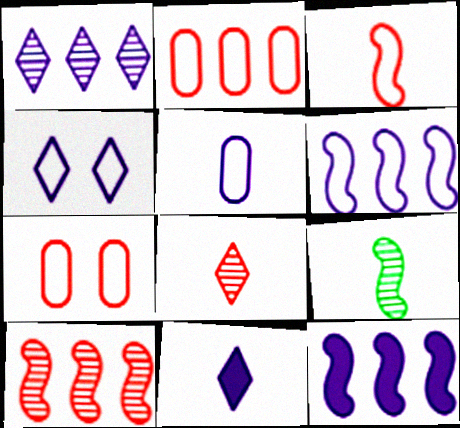[[1, 4, 11], 
[4, 5, 6]]